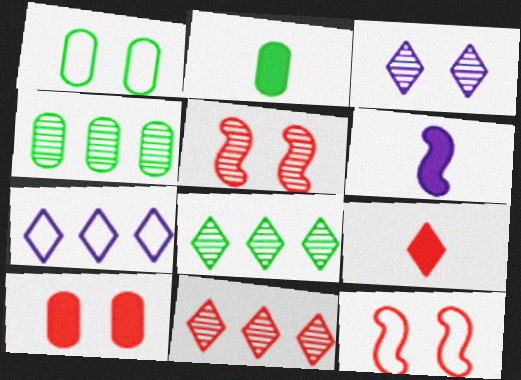[[1, 2, 4], 
[1, 6, 11], 
[2, 5, 7], 
[2, 6, 9]]